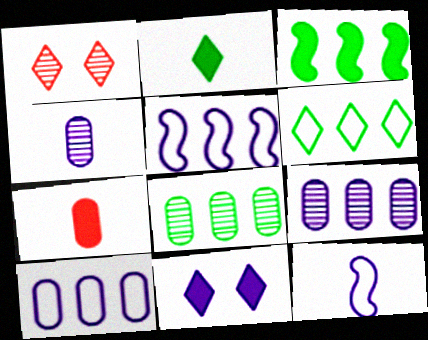[[3, 6, 8], 
[3, 7, 11], 
[4, 5, 11], 
[9, 11, 12]]